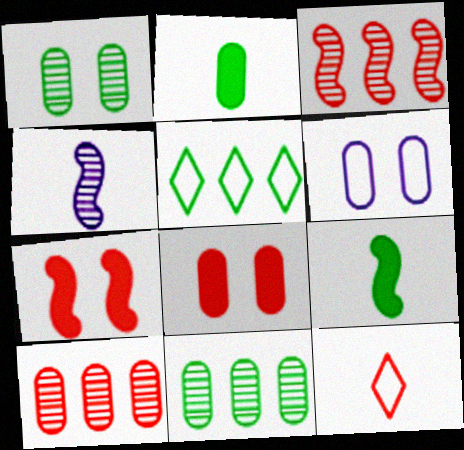[[1, 5, 9], 
[1, 6, 8], 
[2, 4, 12], 
[2, 6, 10], 
[3, 8, 12], 
[4, 5, 8], 
[7, 10, 12]]